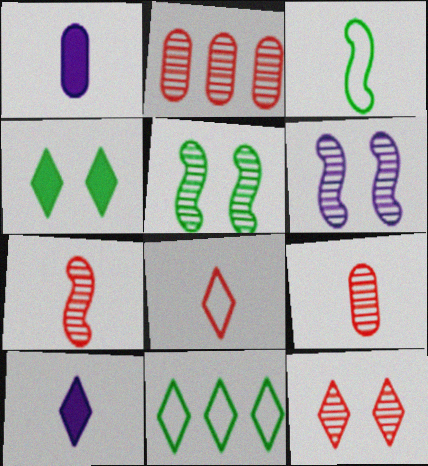[[2, 7, 12], 
[3, 9, 10], 
[10, 11, 12]]